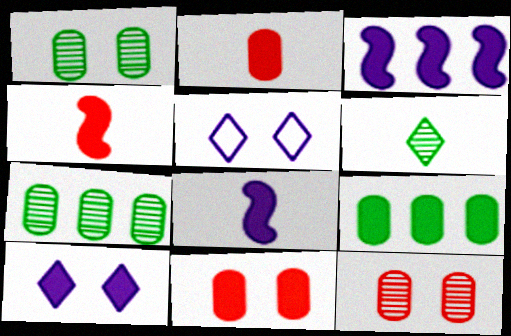[[4, 5, 7], 
[4, 9, 10]]